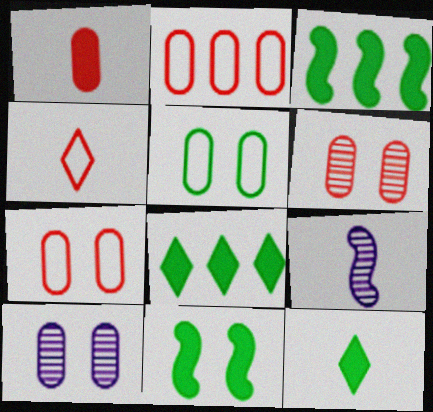[[1, 2, 6], 
[3, 4, 10], 
[7, 8, 9]]